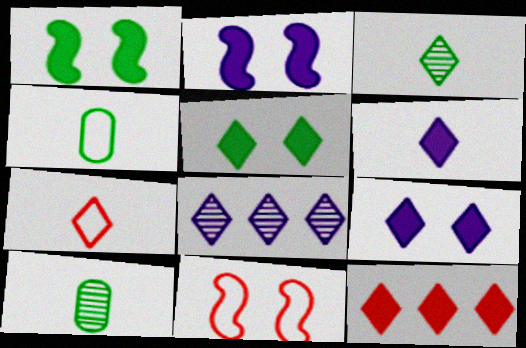[[3, 6, 7], 
[5, 6, 12], 
[5, 7, 8]]